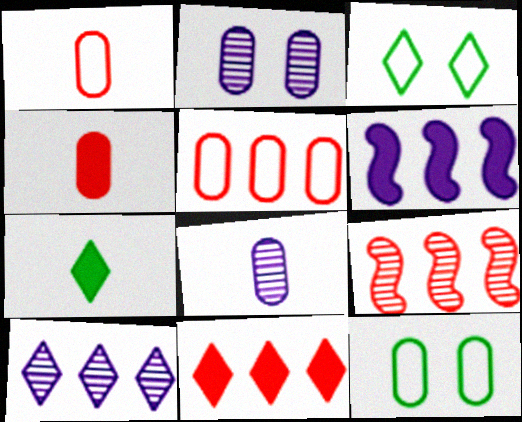[[5, 9, 11]]